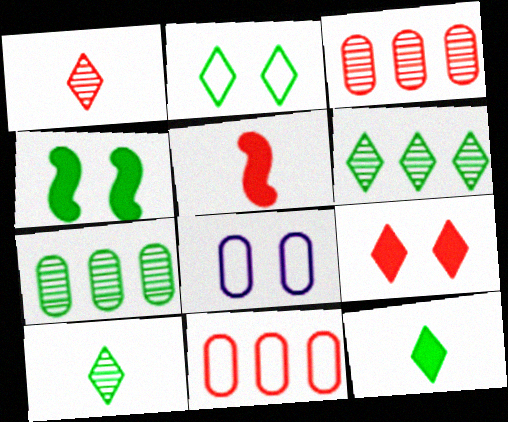[[2, 6, 12], 
[5, 6, 8]]